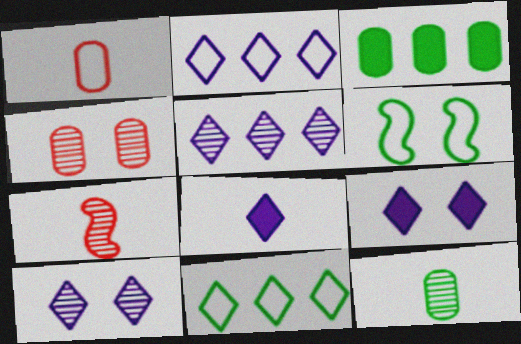[[1, 2, 6], 
[2, 8, 10], 
[4, 6, 9]]